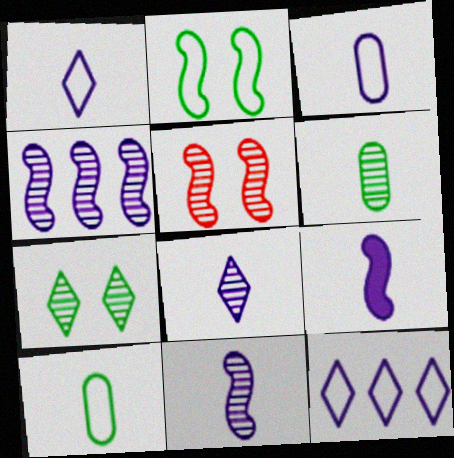[[3, 8, 9]]